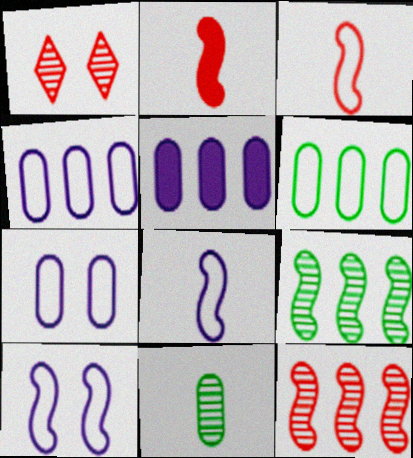[[2, 9, 10]]